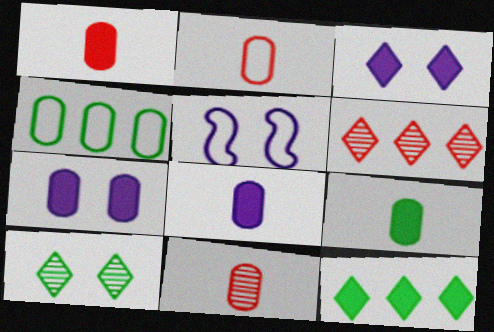[[1, 2, 11], 
[1, 8, 9], 
[4, 7, 11], 
[5, 6, 9], 
[5, 11, 12]]